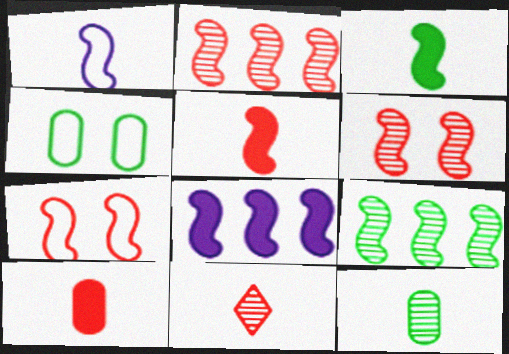[[2, 5, 7], 
[4, 8, 11]]